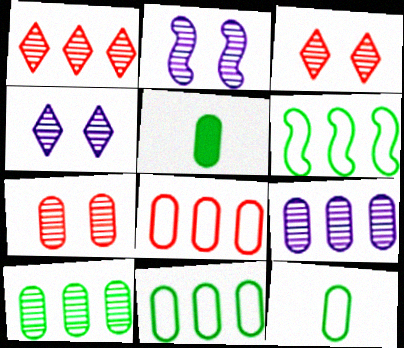[]